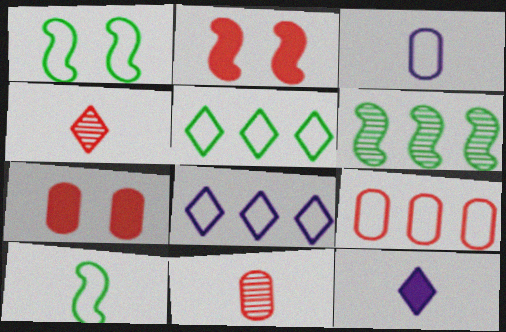[[2, 4, 9], 
[7, 9, 11], 
[10, 11, 12]]